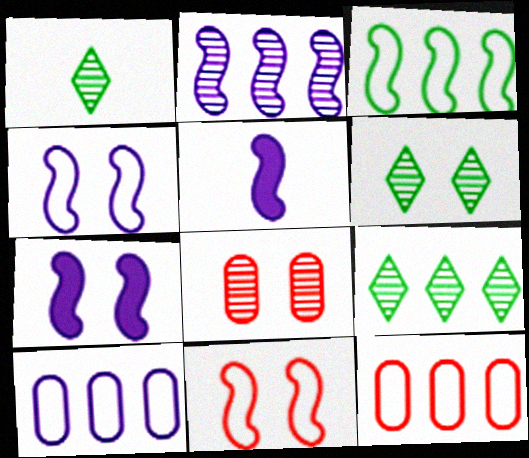[[1, 2, 8], 
[1, 6, 9], 
[1, 7, 12], 
[2, 4, 5], 
[5, 6, 12]]